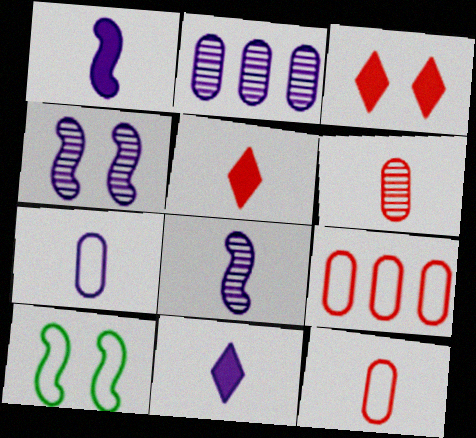[[2, 5, 10], 
[7, 8, 11]]